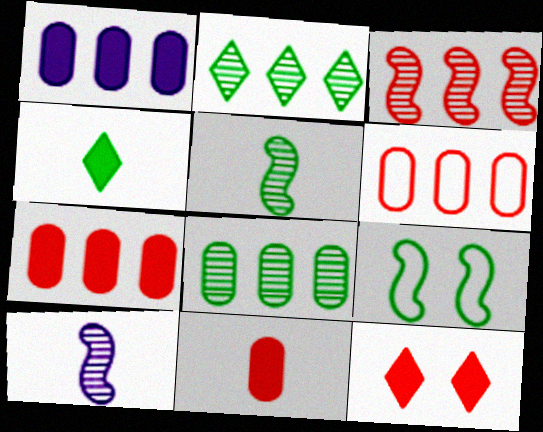[[1, 6, 8], 
[4, 8, 9]]